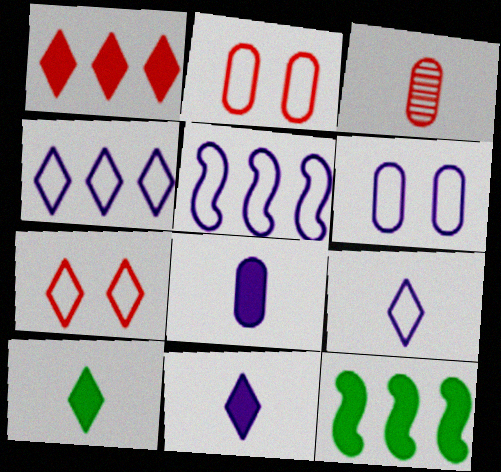[[5, 6, 9]]